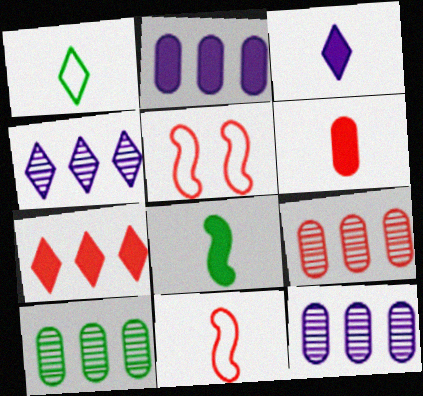[[3, 5, 10], 
[3, 6, 8], 
[9, 10, 12]]